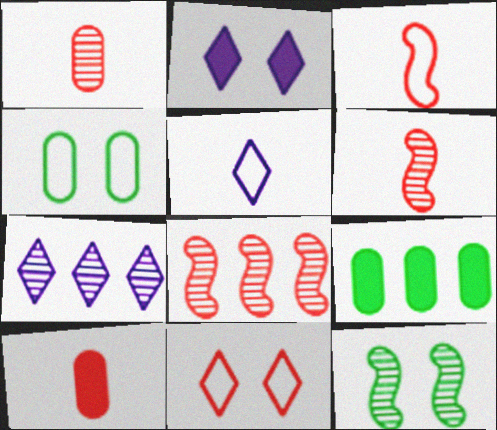[[1, 7, 12], 
[2, 5, 7], 
[8, 10, 11]]